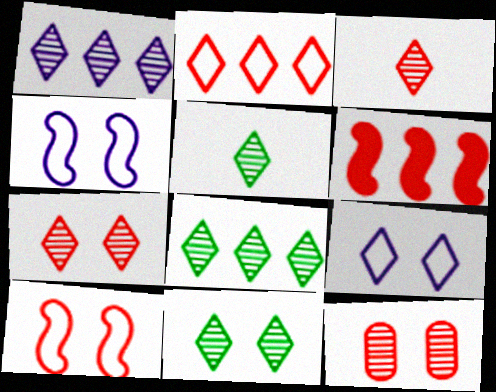[[1, 3, 11], 
[1, 5, 7], 
[5, 8, 11]]